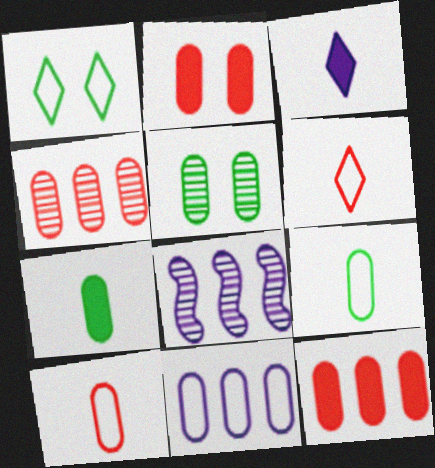[[2, 4, 10]]